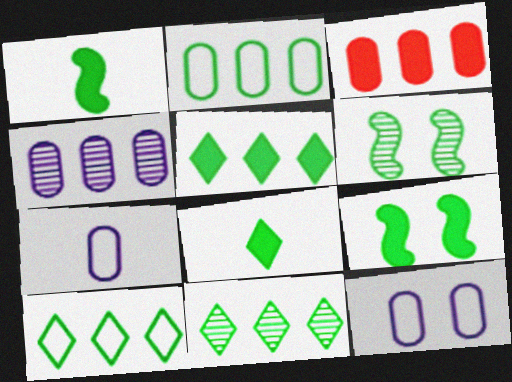[[2, 3, 4], 
[2, 6, 8], 
[5, 10, 11]]